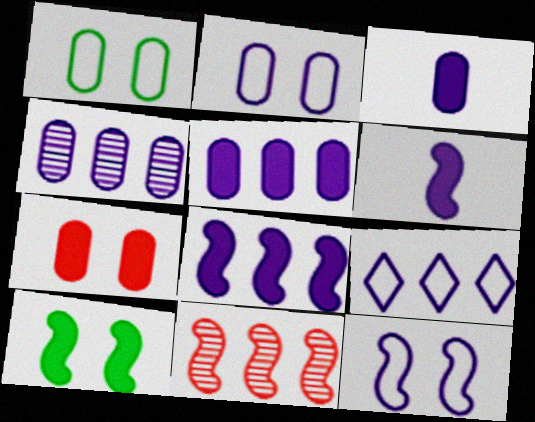[[2, 3, 4], 
[4, 8, 9]]